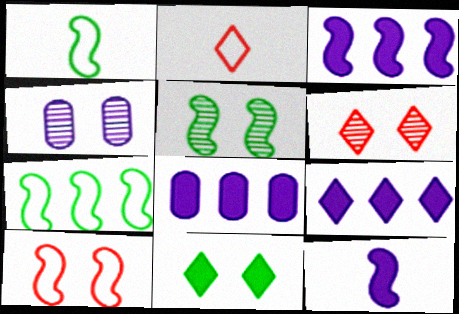[[1, 6, 8], 
[2, 5, 8], 
[3, 8, 9], 
[4, 5, 6], 
[4, 10, 11]]